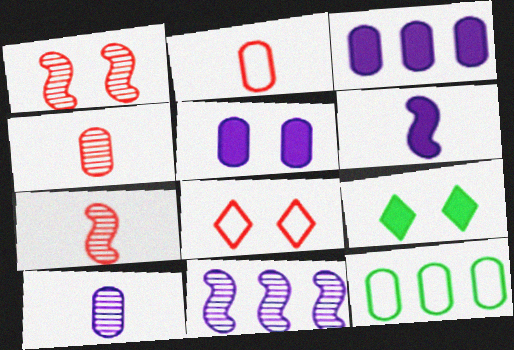[[2, 9, 11], 
[4, 5, 12]]